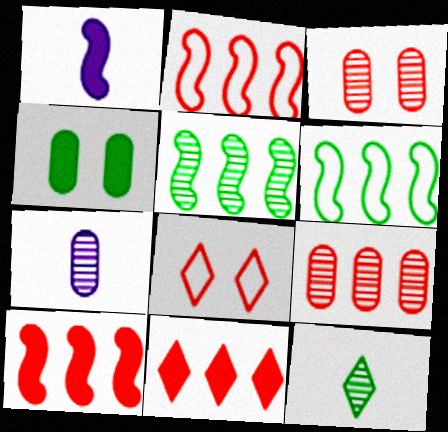[[1, 4, 11], 
[2, 9, 11], 
[4, 6, 12]]